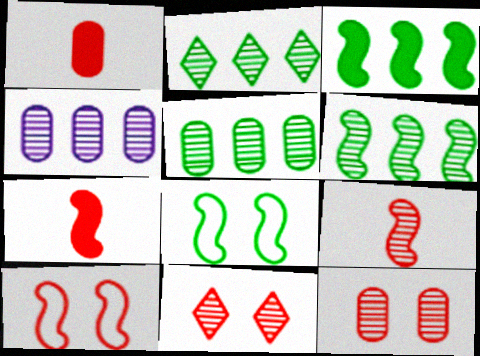[[2, 5, 6]]